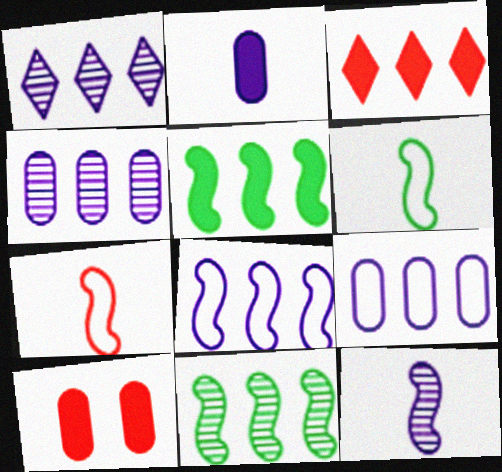[[1, 6, 10], 
[3, 9, 11]]